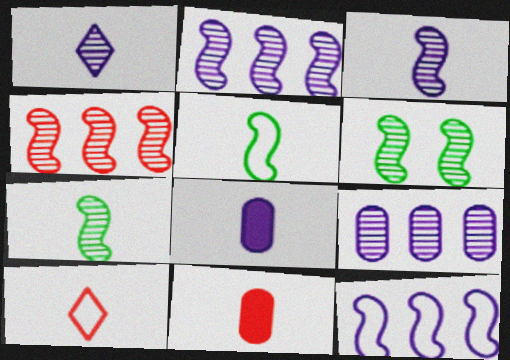[[1, 5, 11], 
[3, 4, 6], 
[7, 8, 10]]